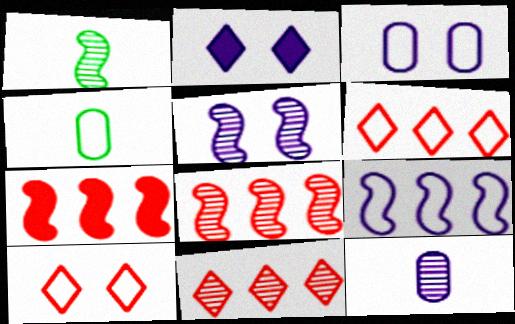[[1, 5, 8], 
[2, 3, 5], 
[2, 4, 8], 
[2, 9, 12], 
[4, 9, 10]]